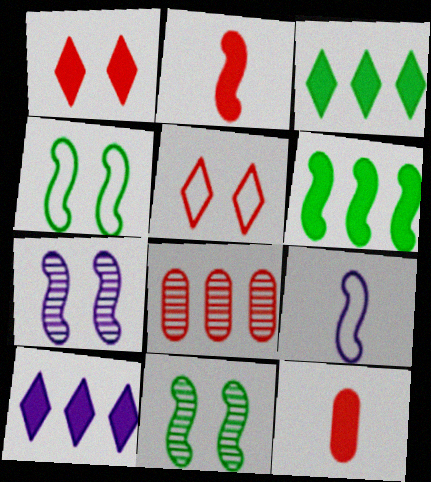[[2, 5, 8]]